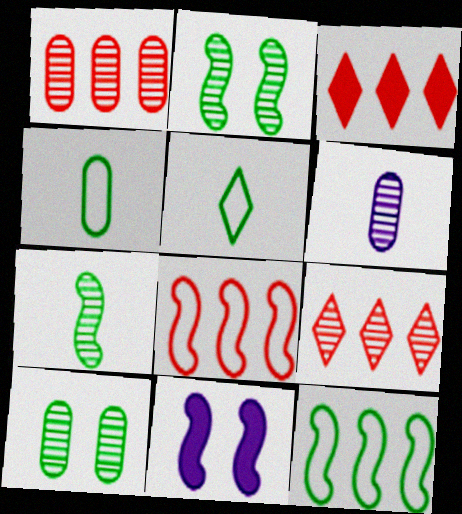[[1, 3, 8], 
[1, 5, 11], 
[1, 6, 10], 
[2, 6, 9], 
[4, 9, 11], 
[7, 8, 11]]